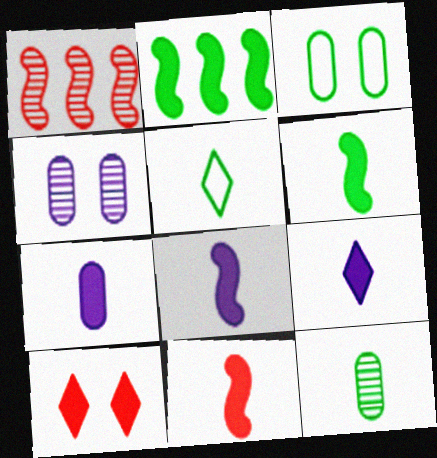[[1, 3, 9], 
[2, 7, 10], 
[5, 6, 12], 
[6, 8, 11], 
[7, 8, 9]]